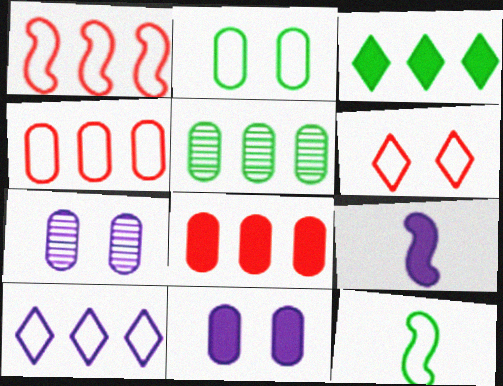[[5, 6, 9], 
[7, 9, 10]]